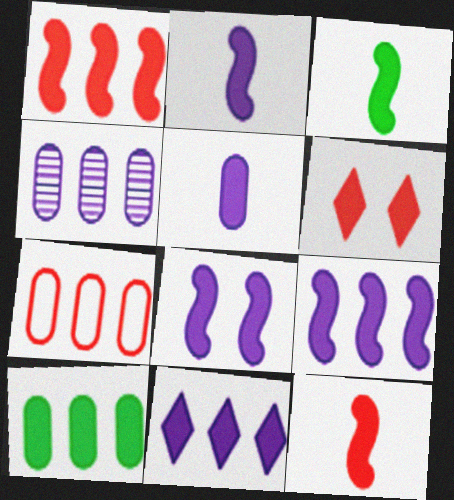[[1, 3, 8], 
[1, 10, 11], 
[2, 3, 12], 
[2, 6, 10], 
[2, 8, 9], 
[4, 7, 10], 
[5, 8, 11]]